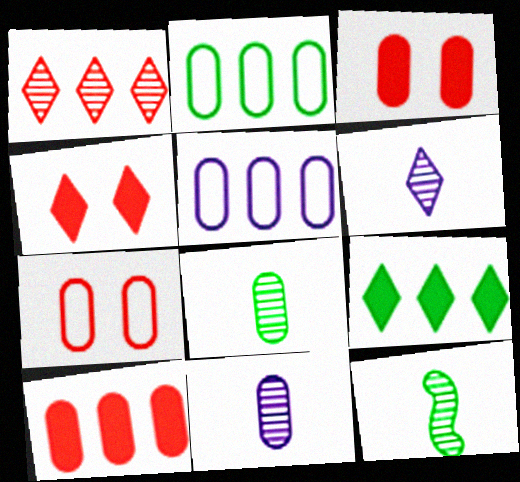[[2, 3, 11], 
[3, 5, 8], 
[4, 5, 12]]